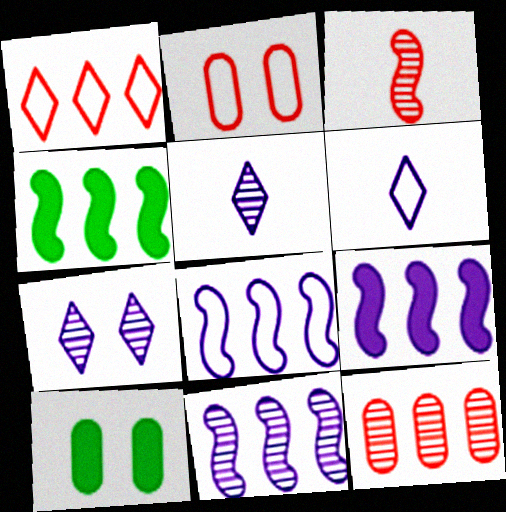[[2, 4, 5], 
[8, 9, 11]]